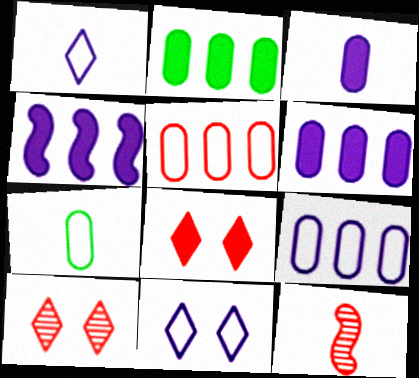[[2, 11, 12], 
[4, 7, 10], 
[5, 8, 12]]